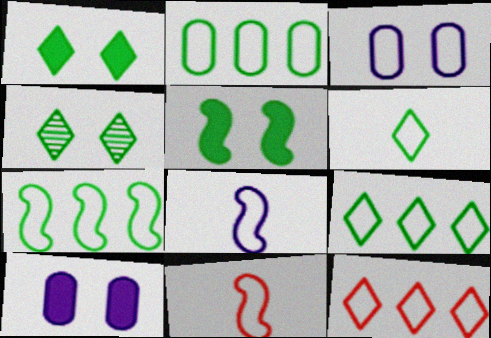[[2, 7, 9], 
[3, 9, 11]]